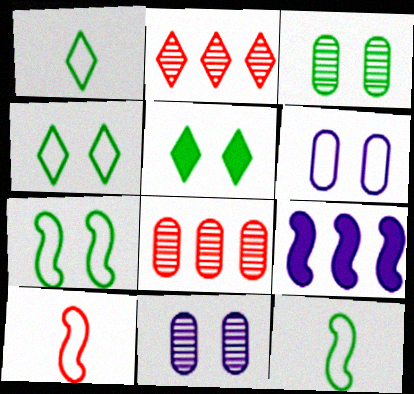[[3, 5, 7]]